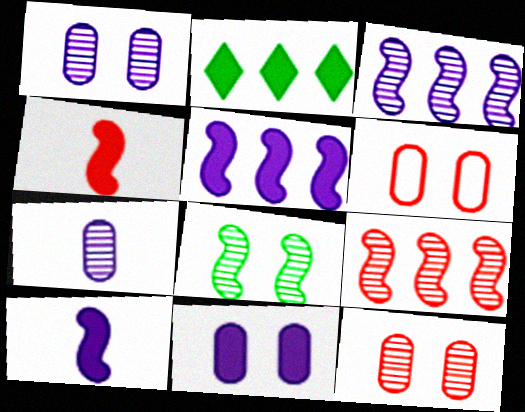[[2, 4, 11]]